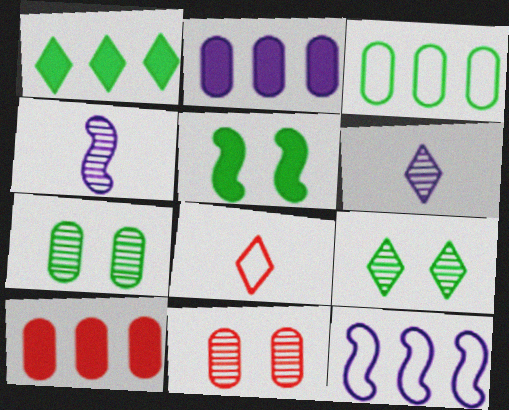[]